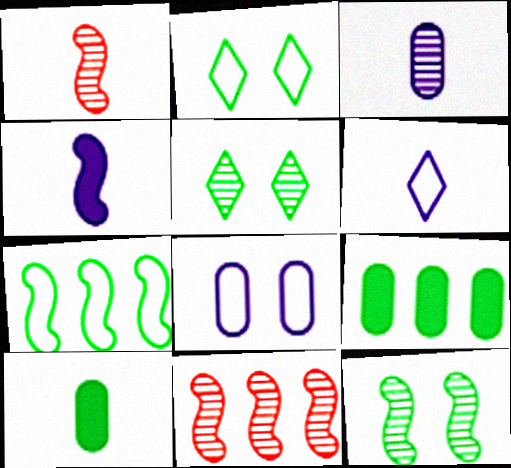[[1, 6, 10], 
[3, 4, 6], 
[3, 5, 11], 
[5, 7, 10]]